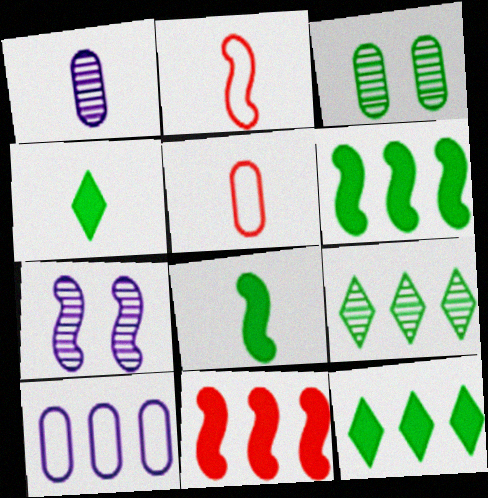[[1, 2, 4], 
[2, 6, 7], 
[5, 7, 12], 
[9, 10, 11]]